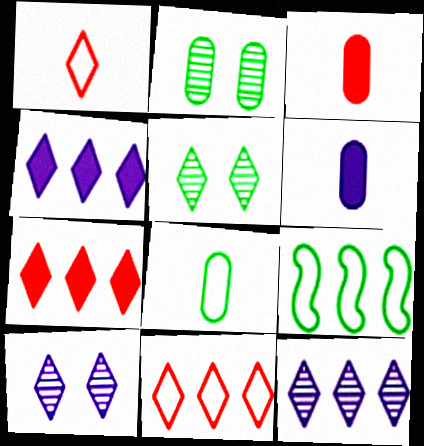[[1, 4, 5], 
[3, 9, 10]]